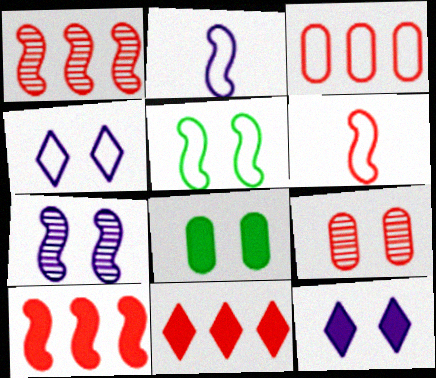[[1, 3, 11], 
[5, 9, 12], 
[6, 9, 11]]